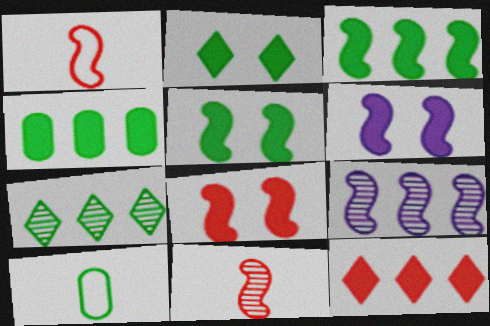[[1, 5, 9], 
[5, 6, 8], 
[5, 7, 10]]